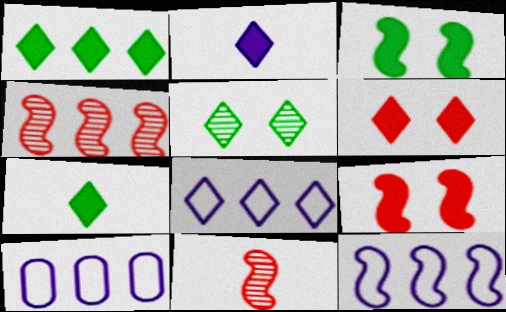[[1, 2, 6], 
[1, 4, 10], 
[3, 11, 12], 
[8, 10, 12]]